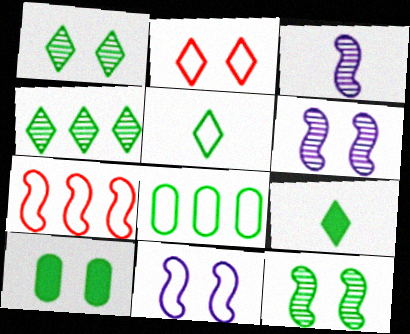[[2, 6, 10], 
[8, 9, 12]]